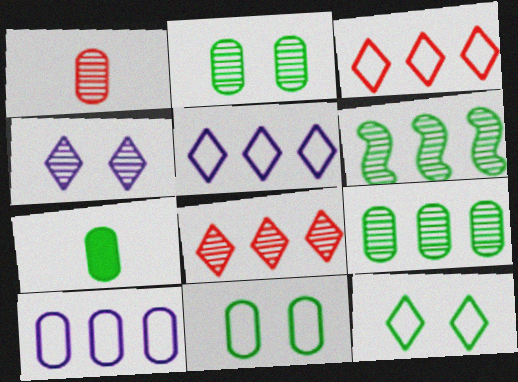[[1, 4, 6], 
[6, 7, 12], 
[7, 9, 11]]